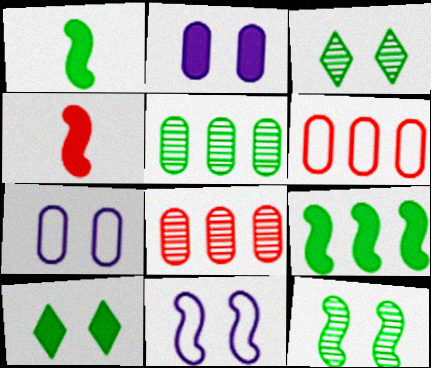[]